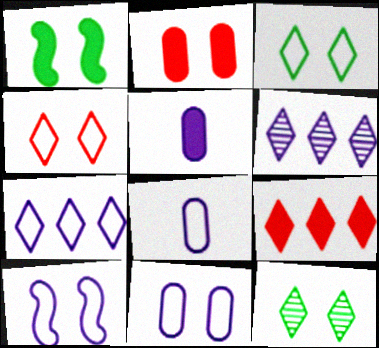[[1, 5, 9], 
[2, 10, 12], 
[5, 6, 10], 
[7, 8, 10]]